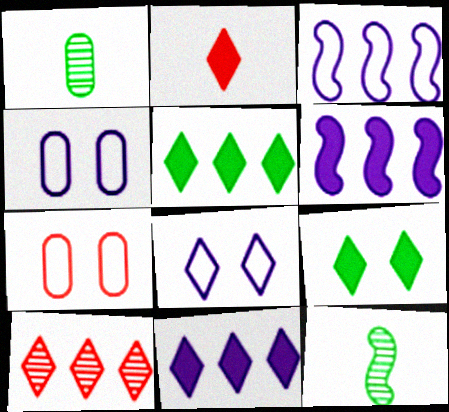[[2, 9, 11], 
[7, 11, 12]]